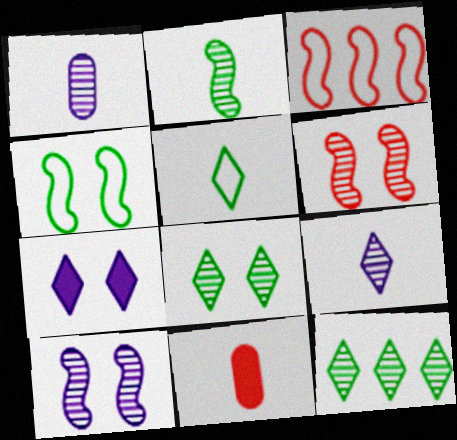[[1, 6, 12]]